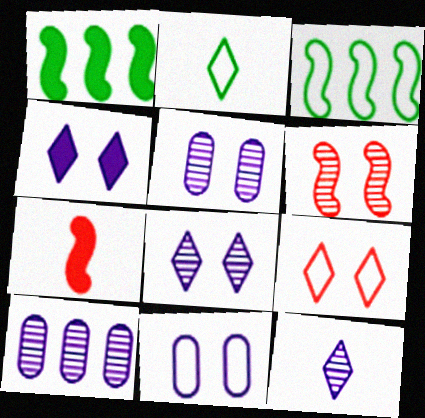[]